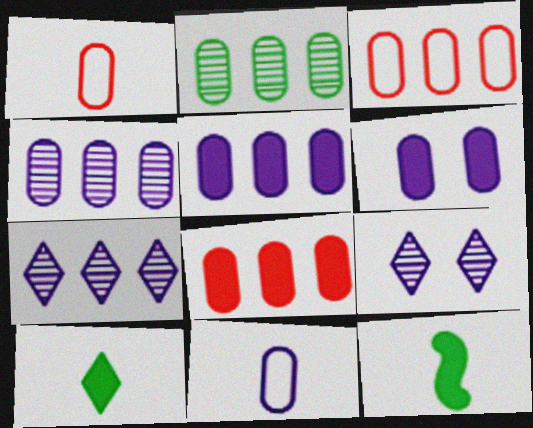[[1, 2, 6], 
[2, 3, 5], 
[3, 9, 12], 
[4, 6, 11]]